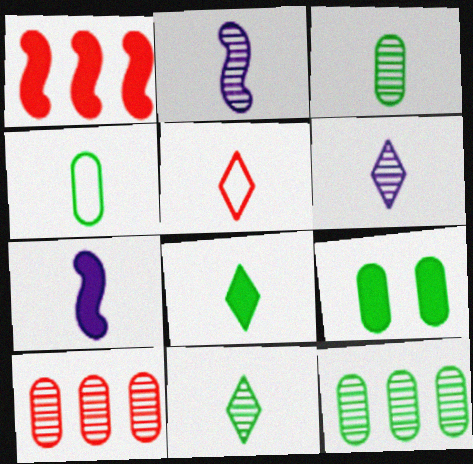[[3, 5, 7], 
[4, 9, 12], 
[5, 6, 8]]